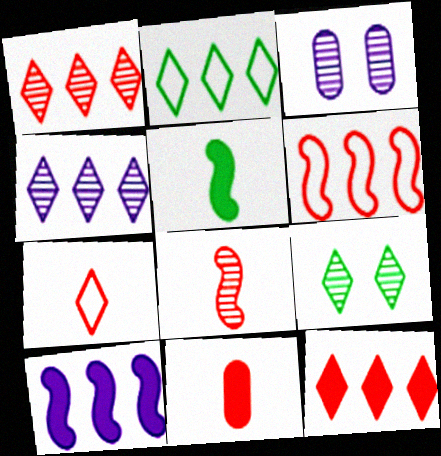[[2, 4, 12], 
[7, 8, 11]]